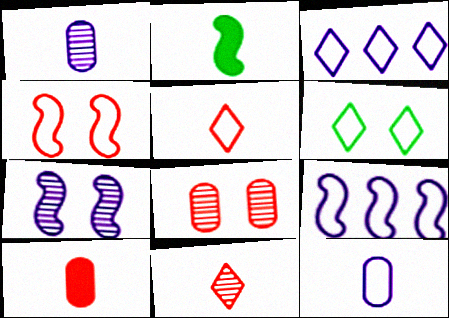[[1, 2, 5], 
[2, 3, 8], 
[2, 11, 12], 
[3, 5, 6]]